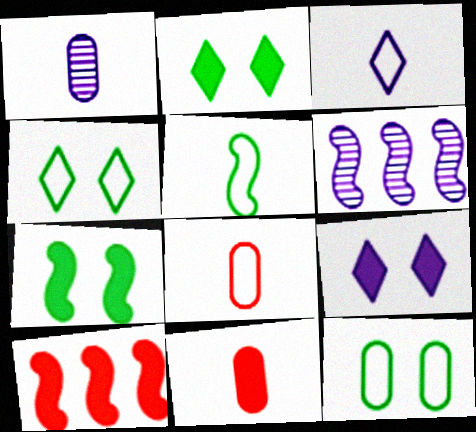[[1, 4, 10], 
[2, 6, 8], 
[3, 5, 8], 
[4, 6, 11]]